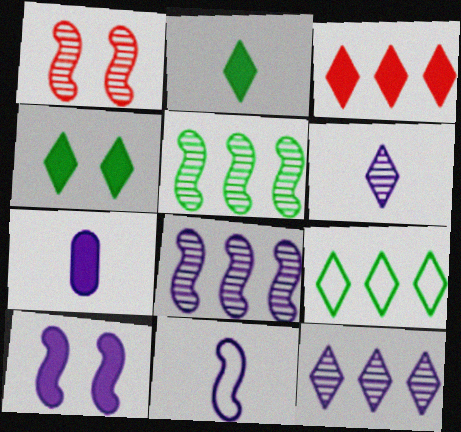[[1, 7, 9], 
[3, 9, 12], 
[6, 7, 11], 
[8, 10, 11]]